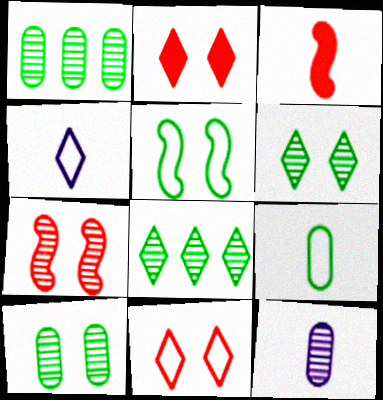[[2, 4, 8], 
[7, 8, 12]]